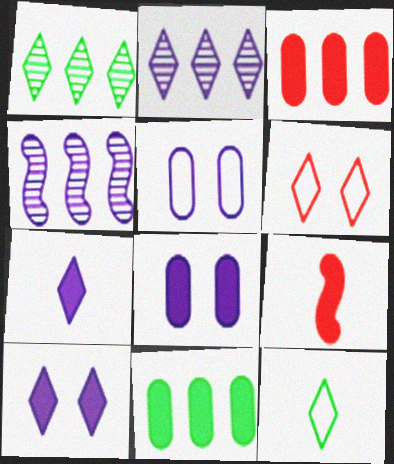[[1, 5, 9], 
[1, 6, 7], 
[4, 5, 7], 
[9, 10, 11]]